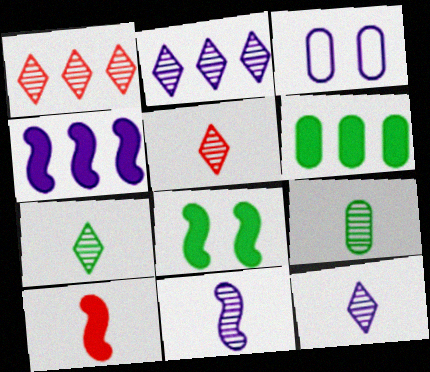[[3, 4, 12], 
[4, 8, 10], 
[5, 7, 12], 
[5, 9, 11]]